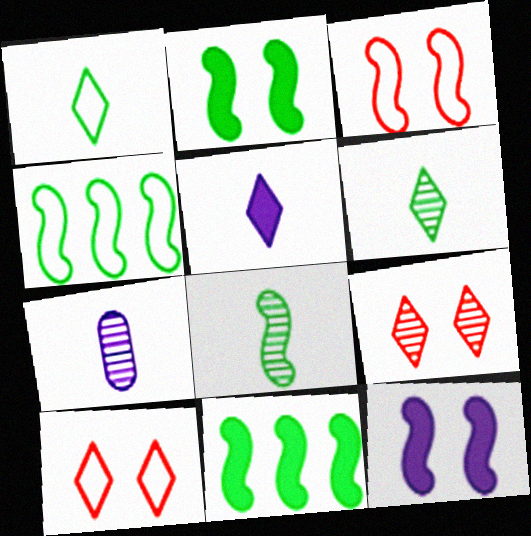[[2, 4, 8], 
[7, 10, 11]]